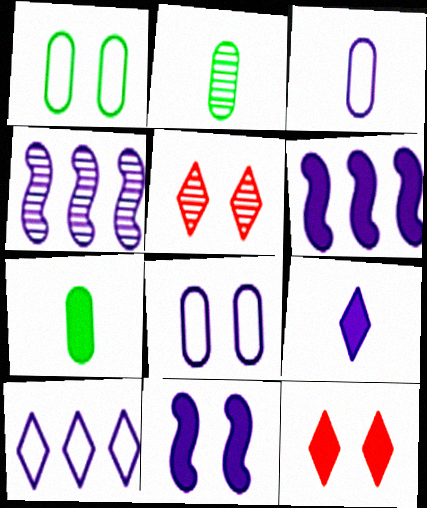[[1, 5, 11], 
[2, 4, 5], 
[4, 8, 9], 
[6, 7, 12]]